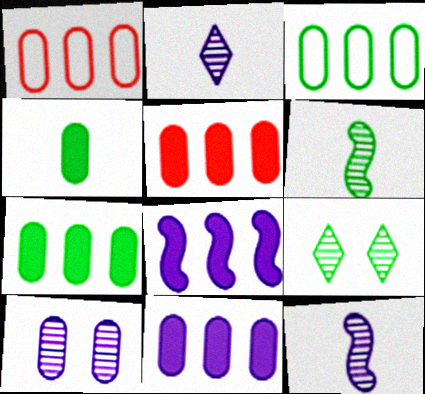[[1, 4, 10], 
[5, 7, 11]]